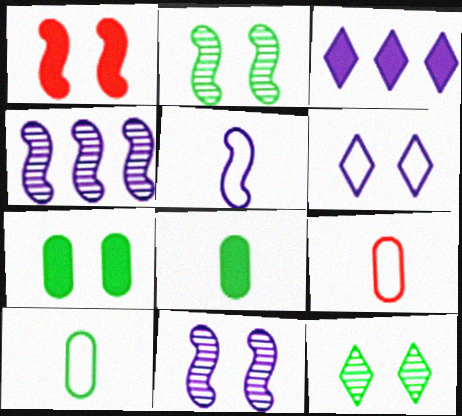[[1, 3, 8], 
[2, 3, 9]]